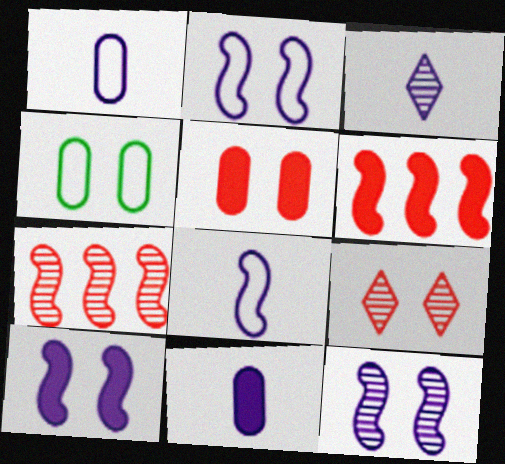[[2, 10, 12], 
[3, 4, 6], 
[3, 8, 11], 
[4, 9, 10]]